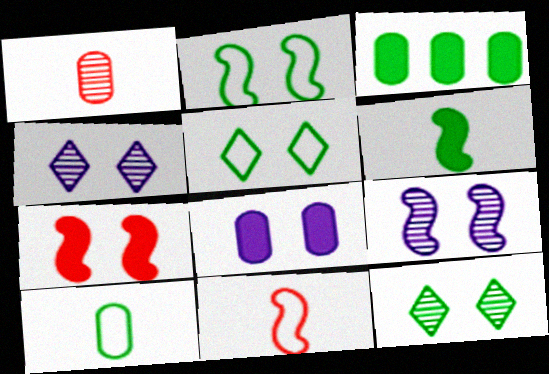[[2, 7, 9], 
[3, 4, 11]]